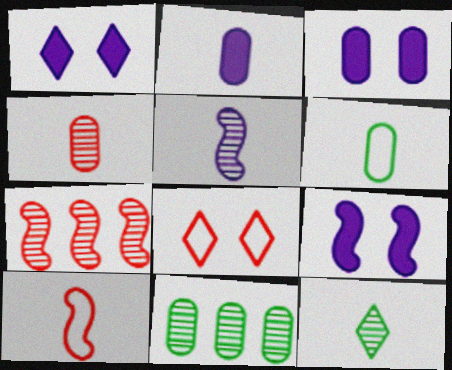[[1, 3, 9], 
[1, 6, 7], 
[1, 10, 11], 
[2, 4, 6], 
[2, 10, 12], 
[4, 5, 12]]